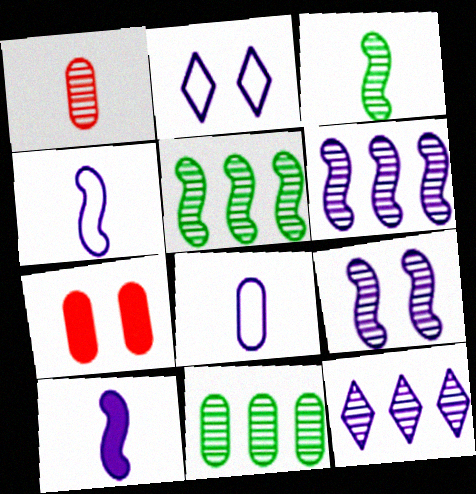[[7, 8, 11]]